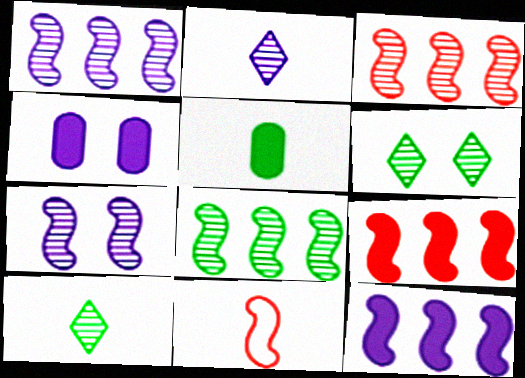[[1, 3, 8], 
[2, 5, 11]]